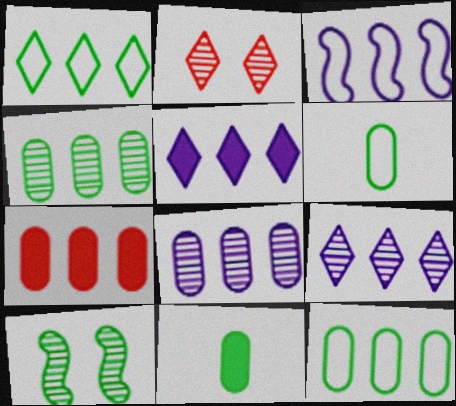[[1, 10, 11], 
[2, 3, 11], 
[3, 5, 8], 
[7, 8, 12]]